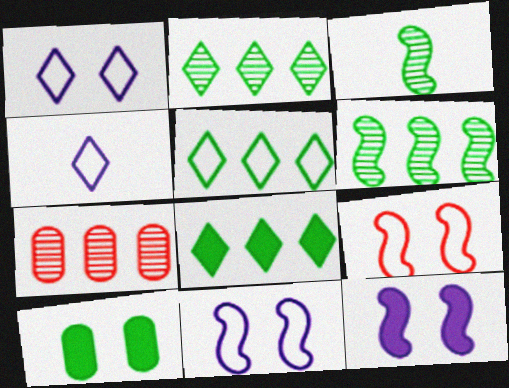[[2, 5, 8], 
[3, 5, 10]]